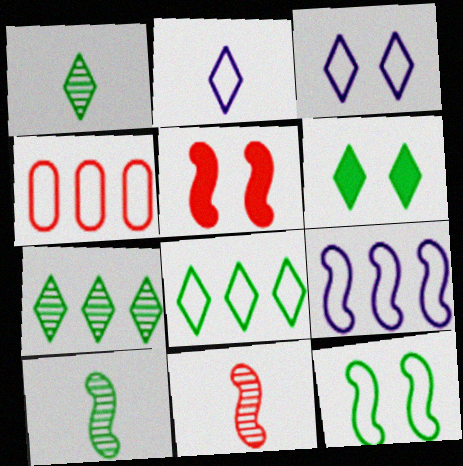[[1, 6, 8], 
[2, 4, 12], 
[4, 8, 9], 
[5, 9, 10]]